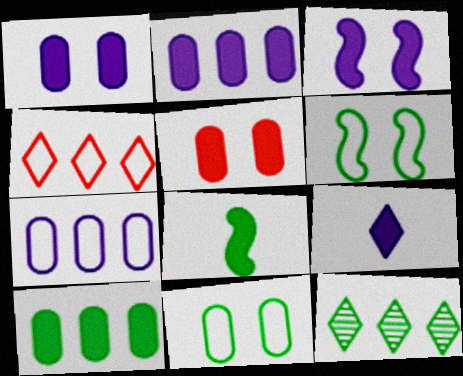[[2, 3, 9], 
[8, 11, 12]]